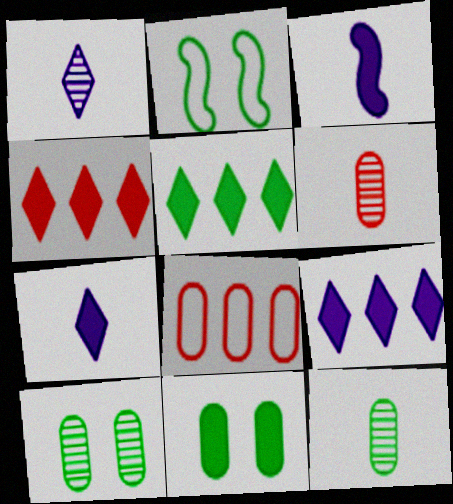[[2, 5, 12], 
[2, 6, 9], 
[3, 4, 11], 
[4, 5, 9]]